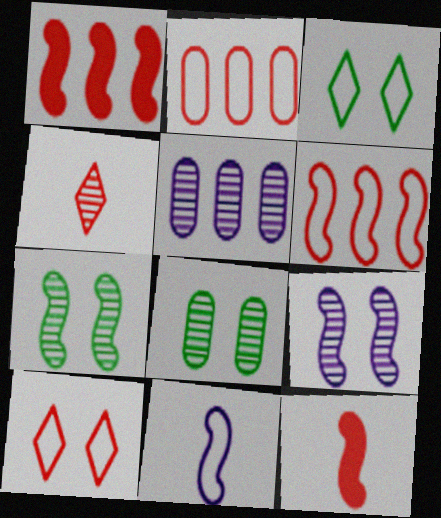[[1, 7, 11], 
[2, 3, 11], 
[3, 5, 12], 
[4, 5, 7]]